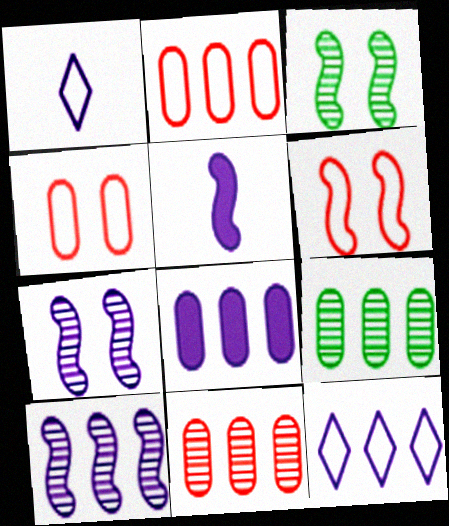[[1, 7, 8], 
[2, 8, 9], 
[8, 10, 12]]